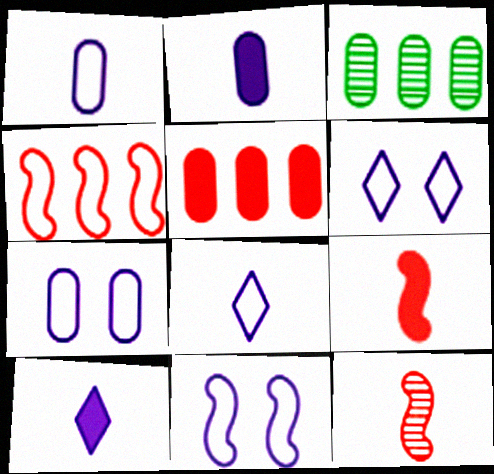[[3, 6, 9], 
[6, 7, 11]]